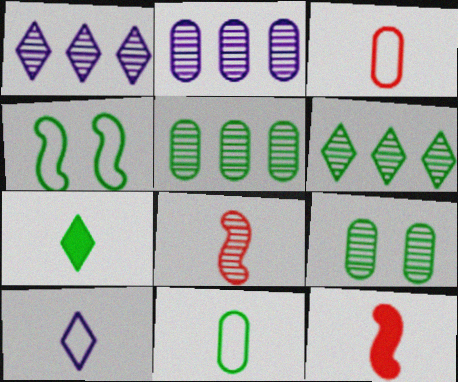[[1, 8, 9], 
[4, 5, 7]]